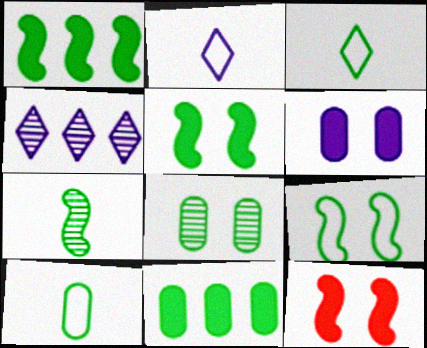[[1, 3, 8], 
[1, 7, 9], 
[4, 10, 12], 
[8, 10, 11]]